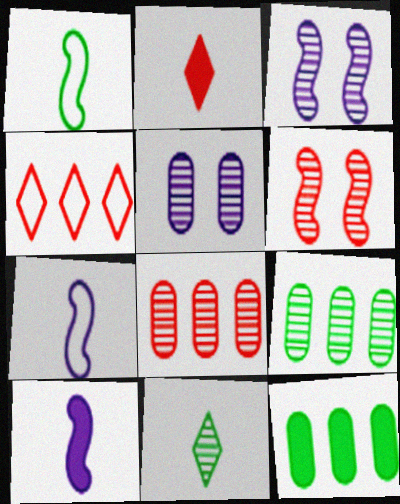[[3, 8, 11]]